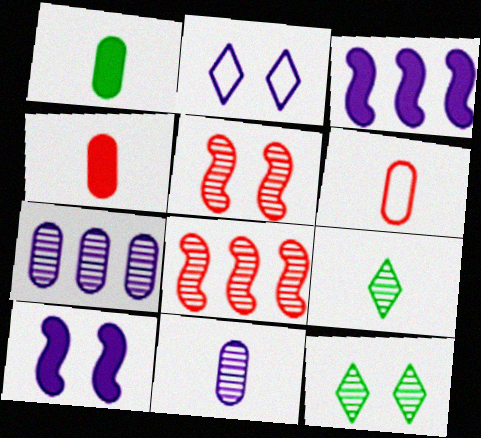[[1, 2, 8], 
[1, 6, 11], 
[2, 3, 11], 
[3, 6, 12], 
[5, 7, 9], 
[8, 11, 12]]